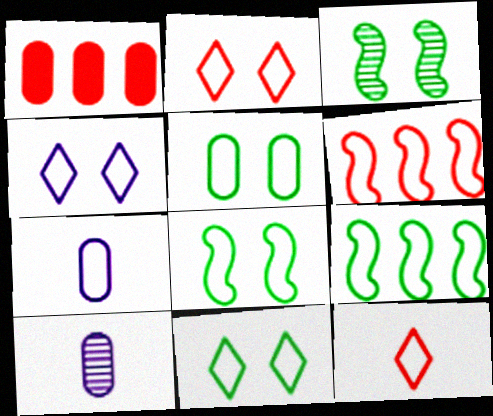[[1, 5, 10], 
[2, 4, 11], 
[2, 7, 9], 
[5, 8, 11], 
[6, 7, 11]]